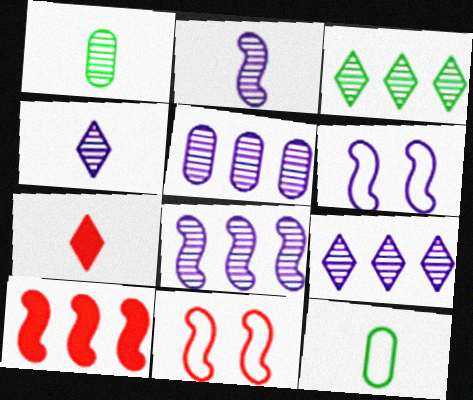[[2, 7, 12], 
[5, 8, 9]]